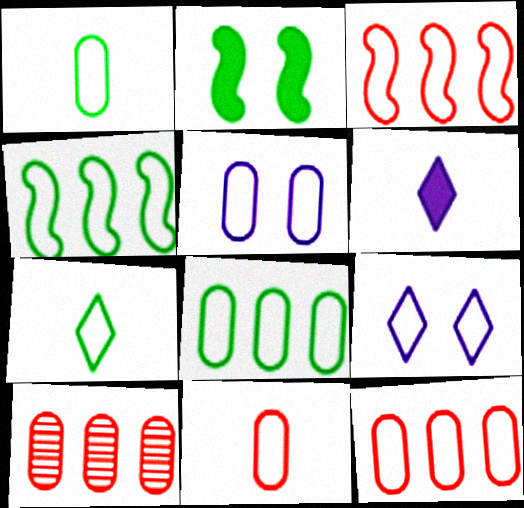[[1, 3, 9], 
[1, 5, 12], 
[3, 5, 7], 
[4, 9, 11], 
[5, 8, 11]]